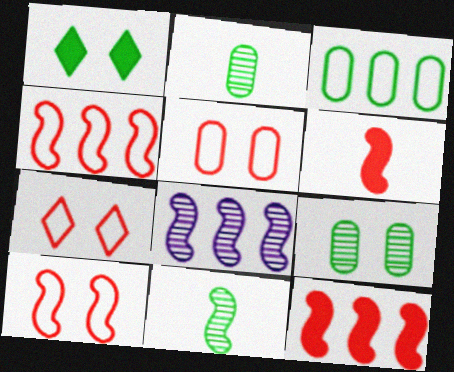[[1, 3, 11], 
[5, 7, 10]]